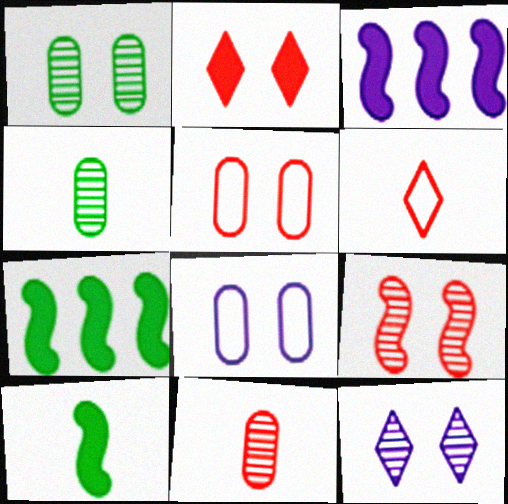[[1, 3, 6], 
[1, 9, 12], 
[2, 5, 9]]